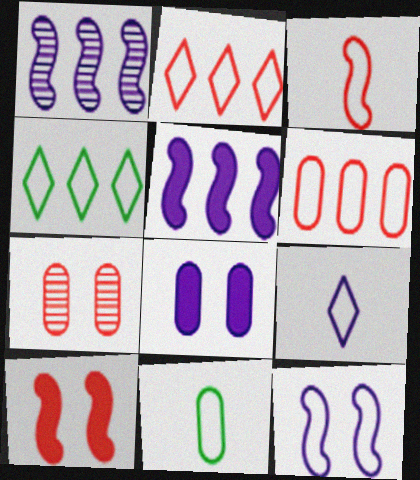[[1, 8, 9], 
[2, 11, 12], 
[3, 9, 11]]